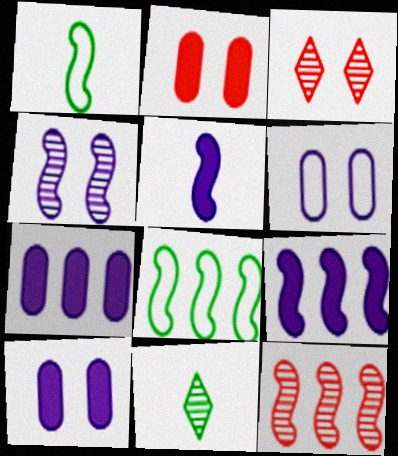[[1, 3, 7], 
[8, 9, 12]]